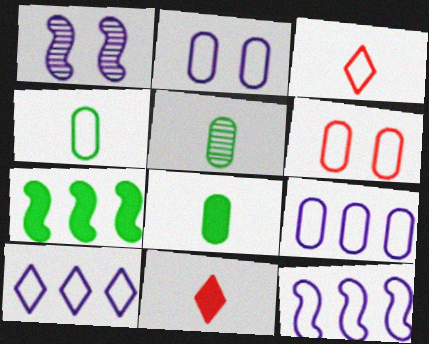[[4, 5, 8], 
[4, 6, 9], 
[9, 10, 12]]